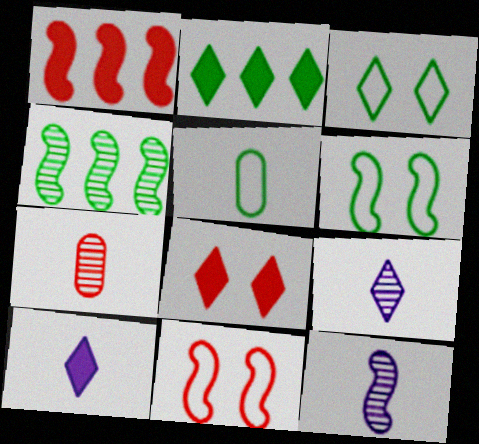[[1, 6, 12], 
[2, 8, 10]]